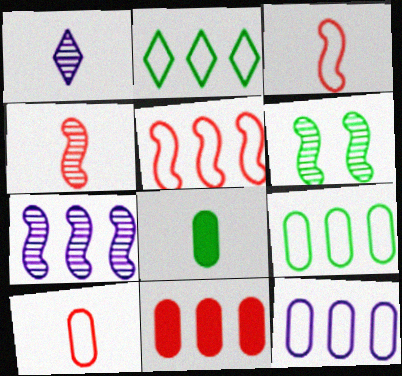[[1, 3, 8], 
[2, 5, 12], 
[2, 6, 8], 
[2, 7, 11], 
[4, 6, 7]]